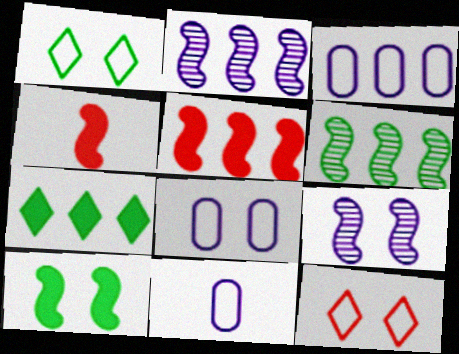[[3, 8, 11]]